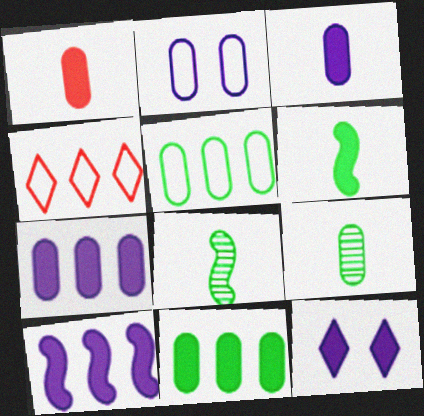[[3, 10, 12]]